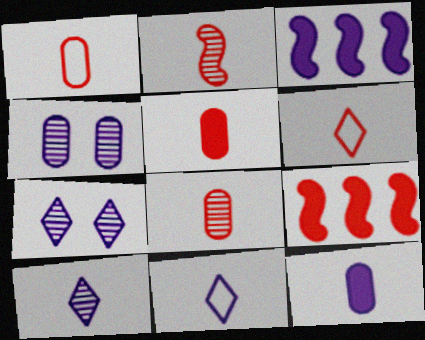[[1, 5, 8], 
[2, 5, 6], 
[3, 4, 11]]